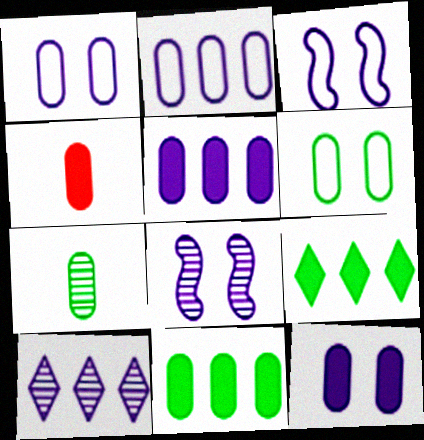[[4, 11, 12], 
[6, 7, 11]]